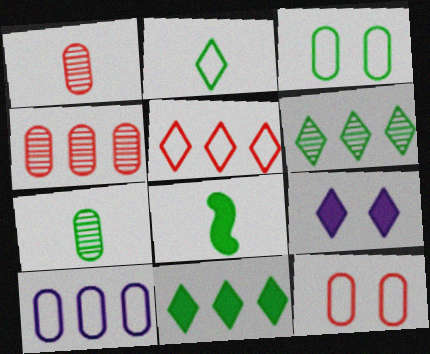[[2, 7, 8], 
[3, 6, 8]]